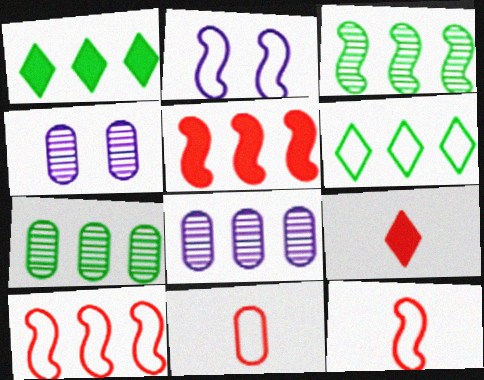[[1, 4, 12], 
[1, 8, 10], 
[2, 6, 11], 
[2, 7, 9], 
[5, 6, 8]]